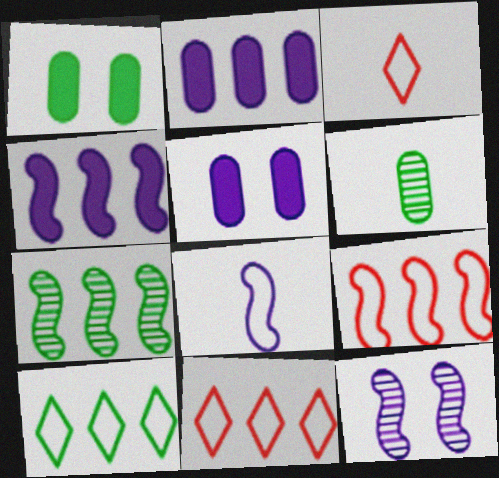[[2, 7, 11], 
[3, 5, 7], 
[4, 7, 9], 
[4, 8, 12]]